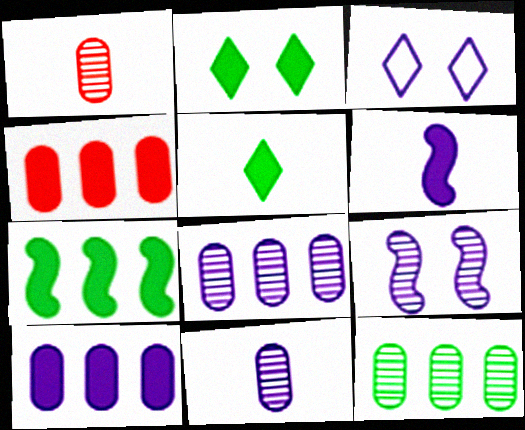[[1, 3, 7], 
[2, 4, 6], 
[3, 6, 8]]